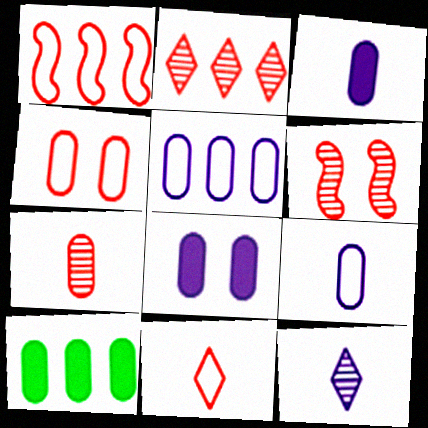[[1, 4, 11], 
[2, 6, 7]]